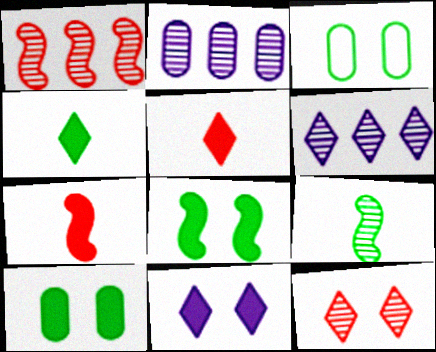[[2, 9, 12], 
[3, 6, 7]]